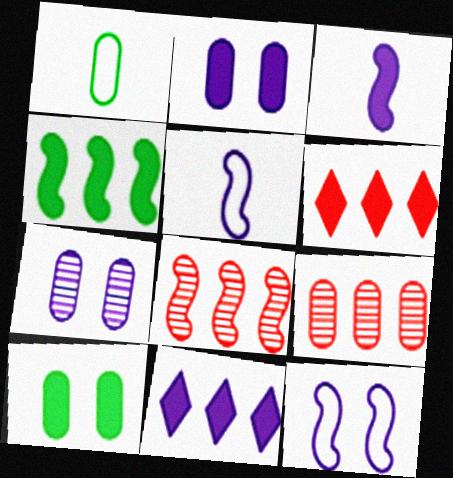[[1, 2, 9], 
[2, 3, 11], 
[3, 6, 10], 
[5, 7, 11]]